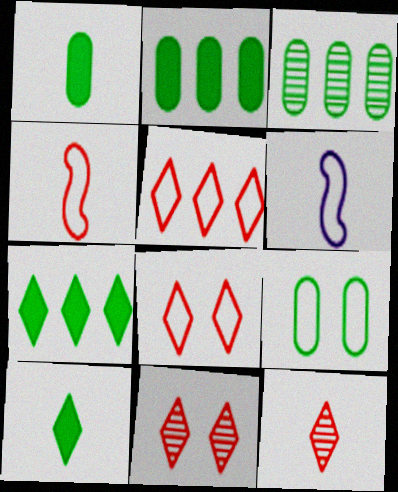[[1, 3, 9], 
[1, 6, 12], 
[2, 6, 11], 
[5, 6, 9]]